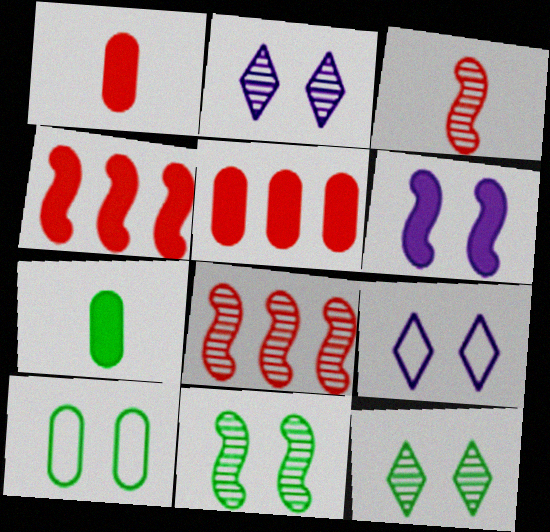[[7, 8, 9]]